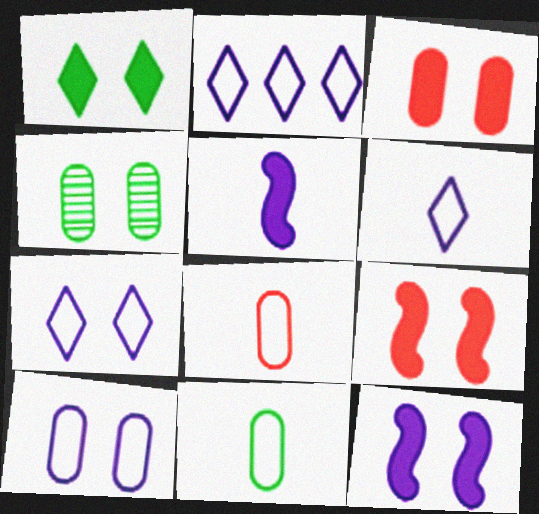[[1, 3, 12], 
[2, 6, 7], 
[3, 4, 10], 
[4, 7, 9]]